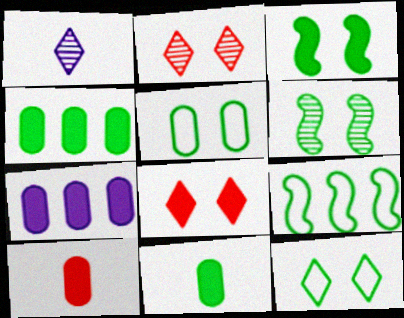[]